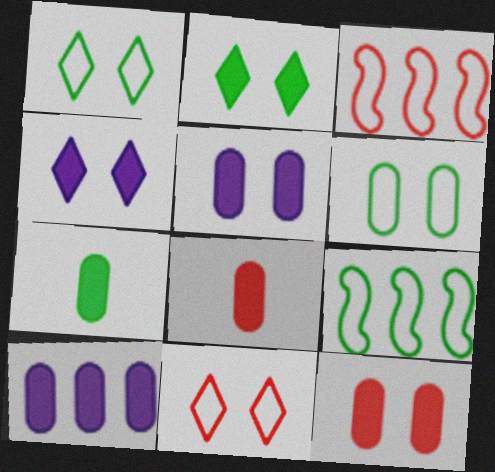[[7, 10, 12]]